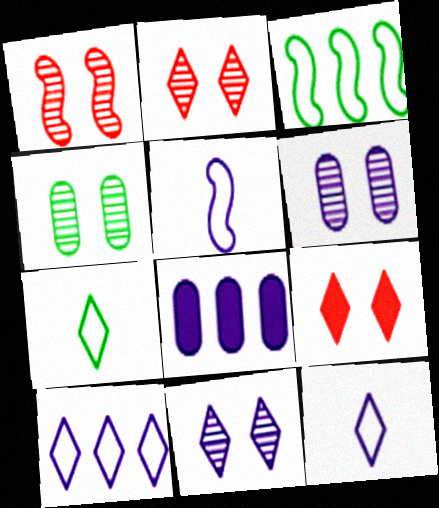[[1, 4, 11], 
[1, 7, 8], 
[5, 8, 11]]